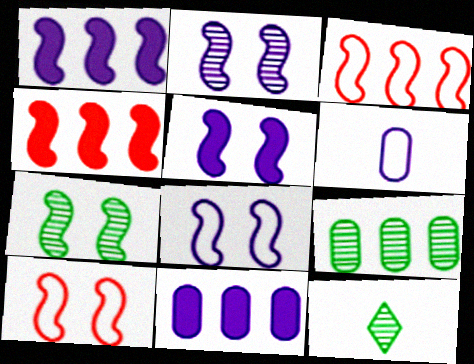[[2, 5, 8], 
[5, 7, 10], 
[7, 9, 12], 
[10, 11, 12]]